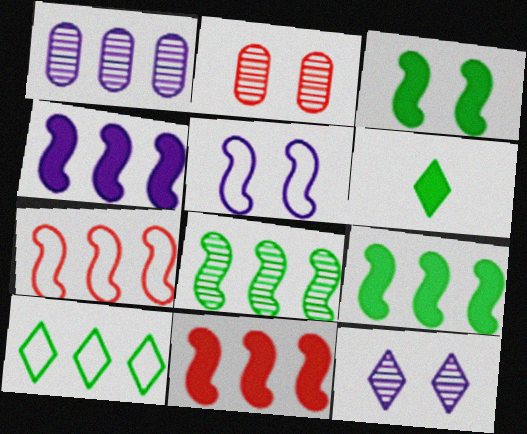[[1, 10, 11], 
[4, 7, 8], 
[4, 9, 11]]